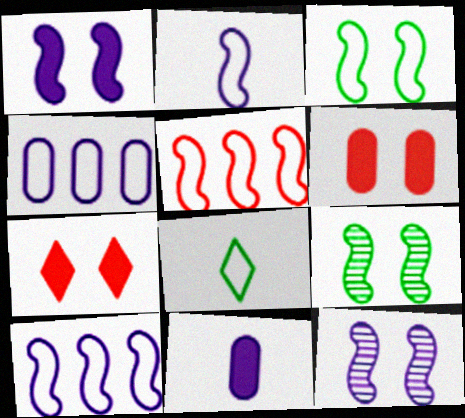[[2, 3, 5]]